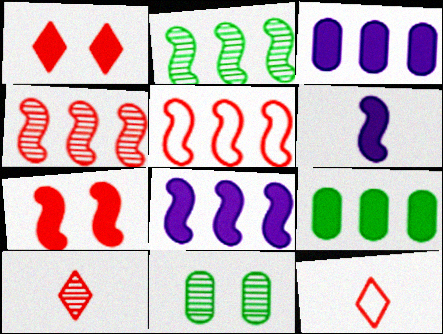[[1, 6, 9], 
[2, 5, 8], 
[8, 11, 12]]